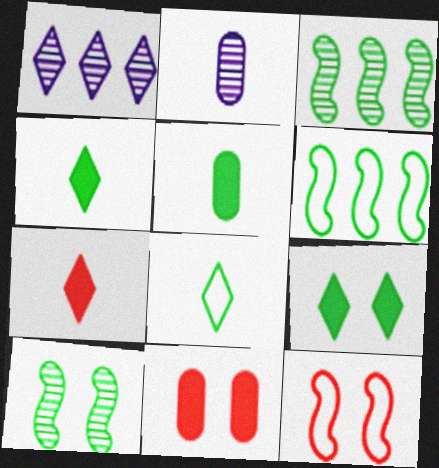[[1, 5, 12]]